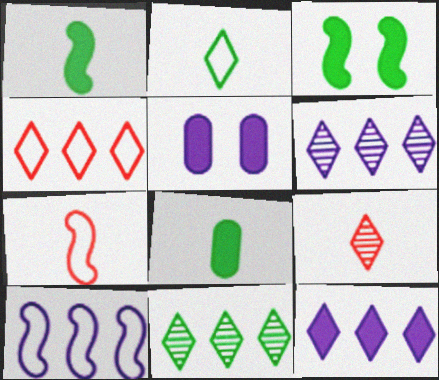[[4, 11, 12], 
[5, 7, 11]]